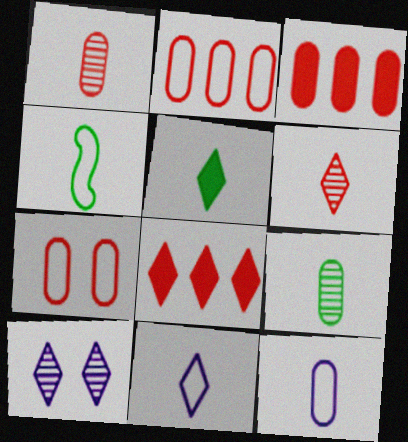[[1, 3, 7], 
[3, 4, 10], 
[4, 5, 9], 
[5, 6, 11]]